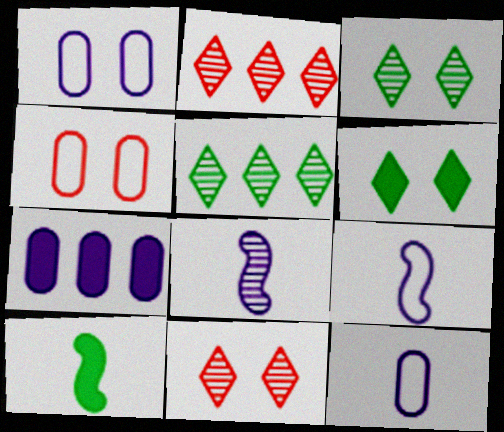[[1, 2, 10]]